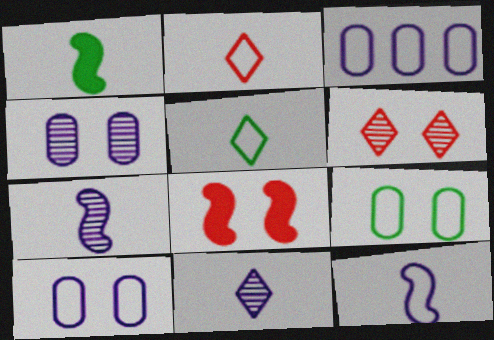[[1, 3, 6]]